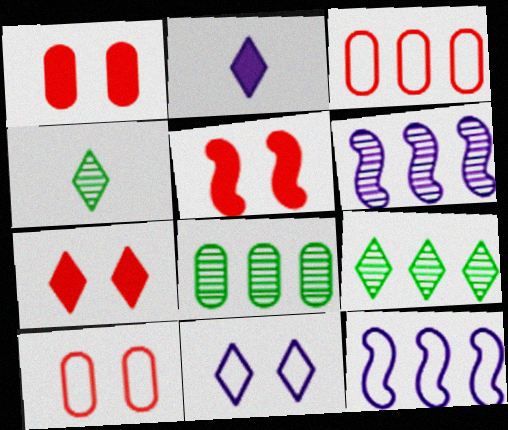[[1, 4, 12], 
[1, 5, 7]]